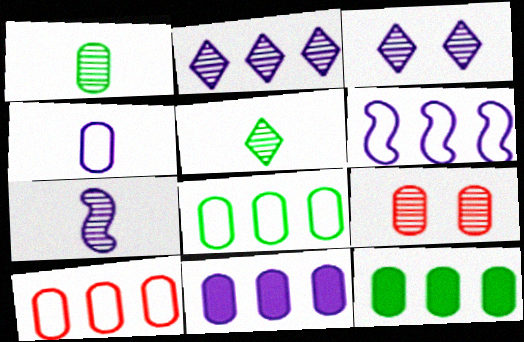[[2, 6, 11], 
[4, 9, 12]]